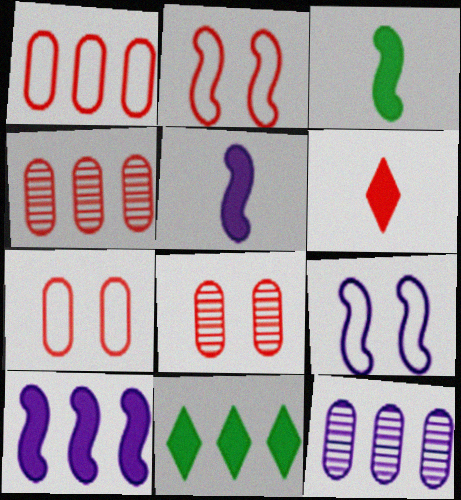[[2, 4, 6]]